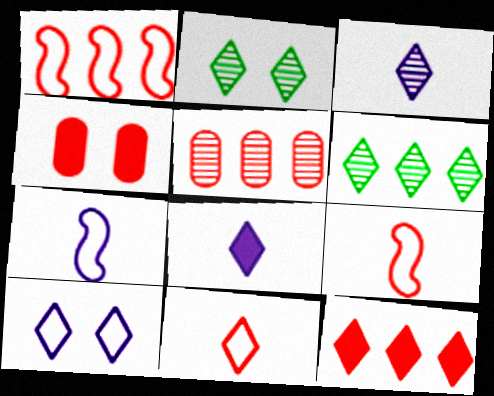[[1, 5, 12], 
[4, 6, 7]]